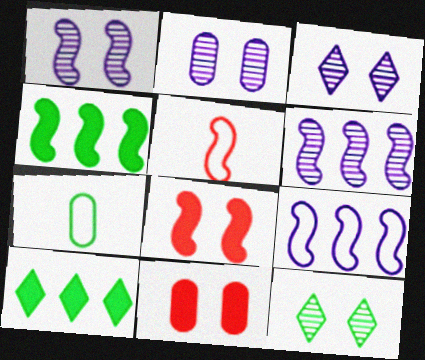[[1, 2, 3], 
[1, 4, 5], 
[2, 5, 10], 
[4, 7, 12]]